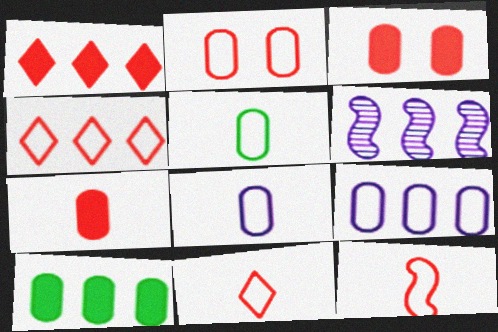[[2, 4, 12], 
[2, 5, 9], 
[4, 6, 10]]